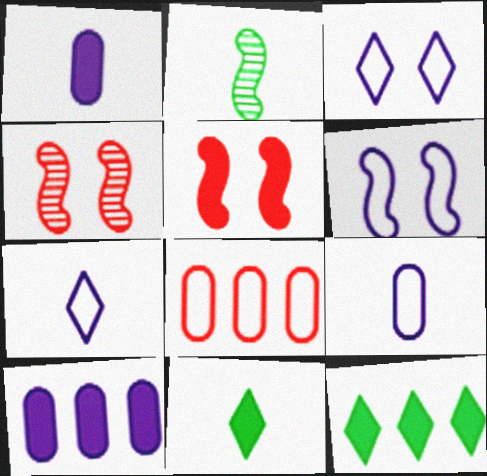[[1, 5, 12], 
[4, 9, 12], 
[5, 10, 11]]